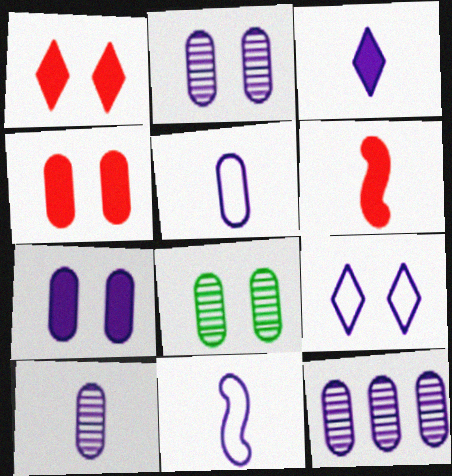[[2, 10, 12], 
[3, 10, 11], 
[5, 7, 12]]